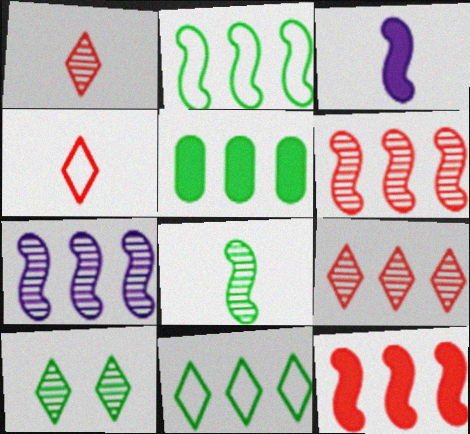[[2, 7, 12]]